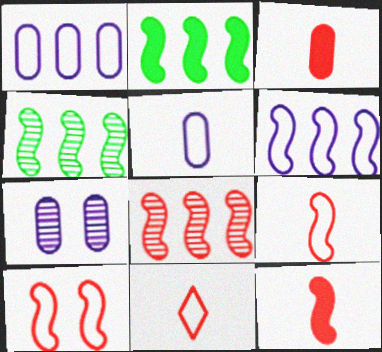[[2, 6, 8], 
[2, 7, 11], 
[8, 10, 12]]